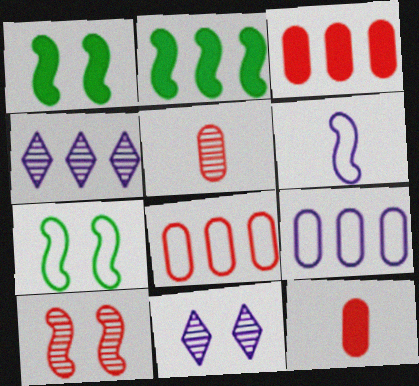[[2, 4, 8], 
[2, 6, 10], 
[4, 7, 12]]